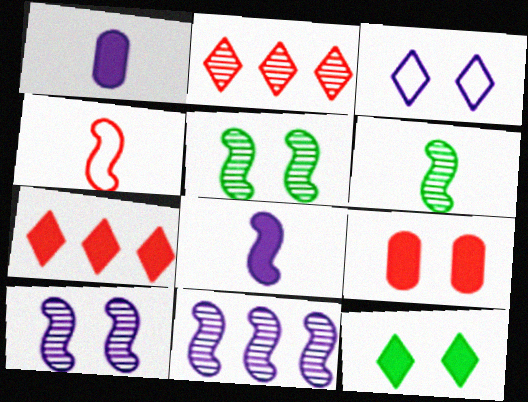[[1, 3, 11], 
[2, 4, 9], 
[3, 5, 9], 
[4, 6, 8]]